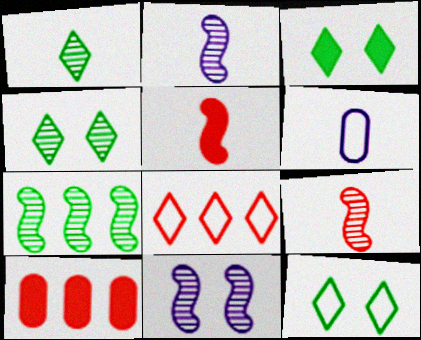[[1, 5, 6], 
[2, 10, 12], 
[3, 4, 12], 
[7, 9, 11]]